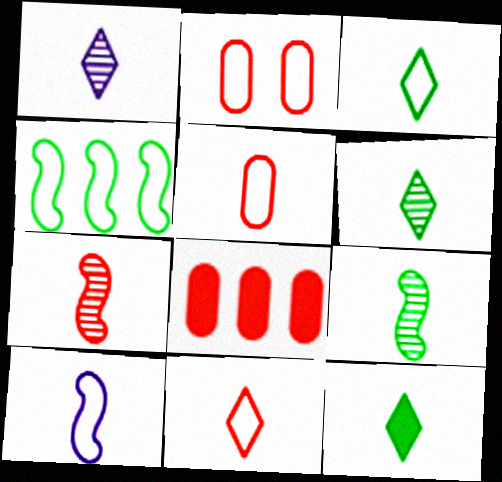[[1, 11, 12], 
[3, 5, 10], 
[3, 6, 12]]